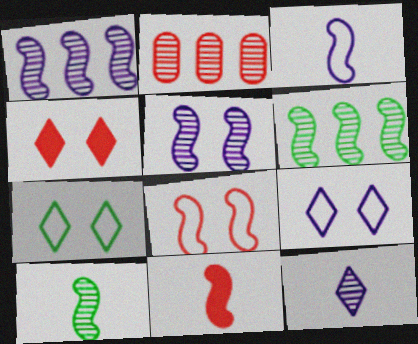[[3, 10, 11]]